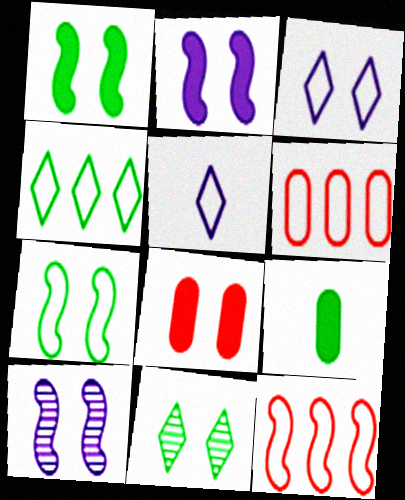[[5, 6, 7]]